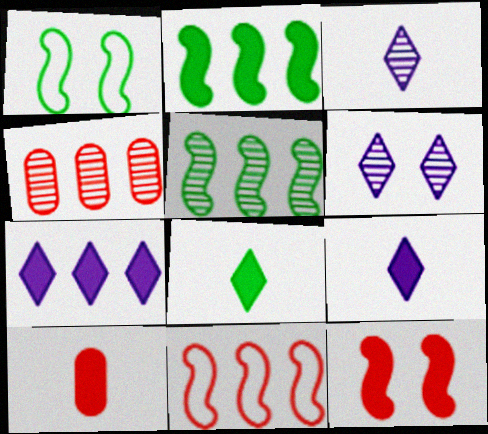[[1, 4, 9]]